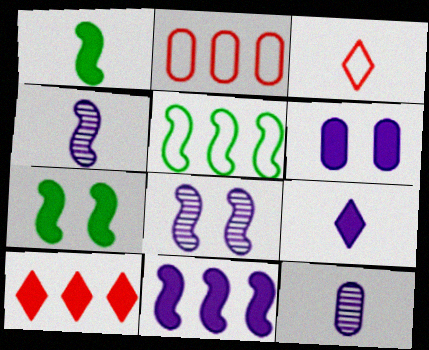[[1, 3, 12], 
[1, 6, 10], 
[6, 9, 11]]